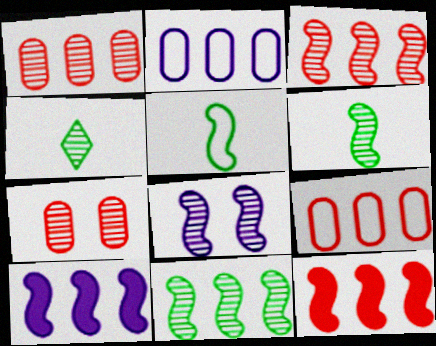[[1, 4, 8], 
[3, 6, 8], 
[5, 8, 12]]